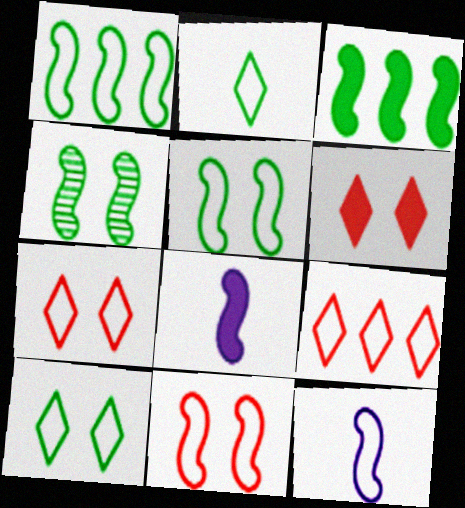[[1, 11, 12]]